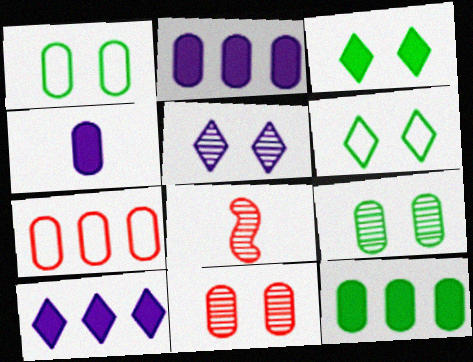[[1, 8, 10], 
[2, 6, 8], 
[4, 7, 9]]